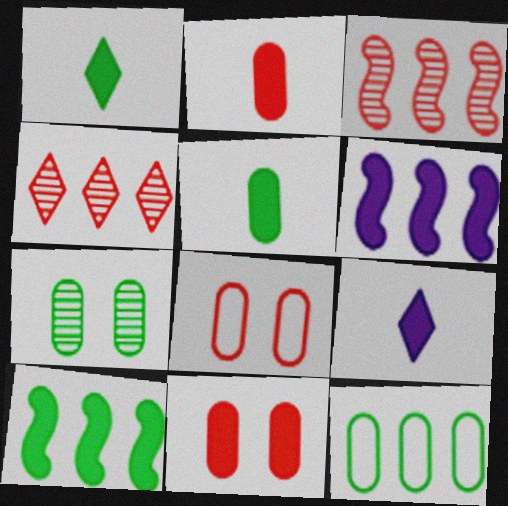[[1, 6, 11], 
[4, 6, 12], 
[5, 7, 12], 
[9, 10, 11]]